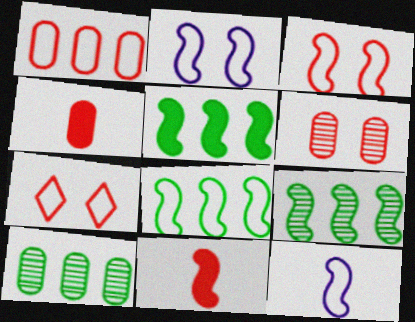[[1, 4, 6], 
[2, 9, 11], 
[3, 8, 12], 
[5, 8, 9]]